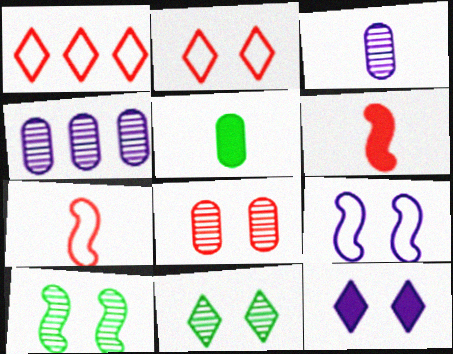[[1, 6, 8], 
[2, 11, 12]]